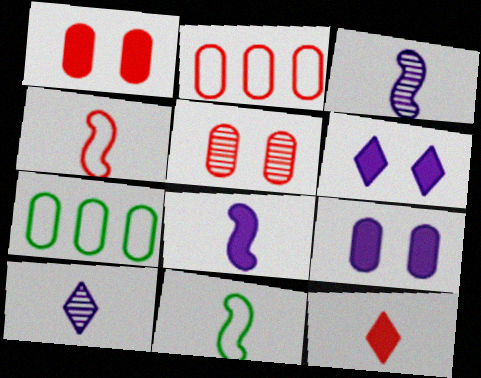[]